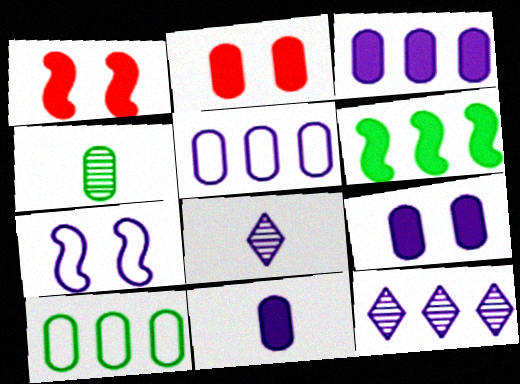[[1, 8, 10], 
[2, 4, 5], 
[3, 7, 8], 
[3, 9, 11], 
[7, 11, 12]]